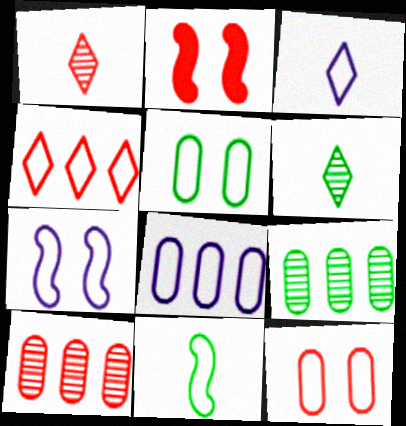[[2, 3, 9], 
[2, 6, 8], 
[3, 7, 8]]